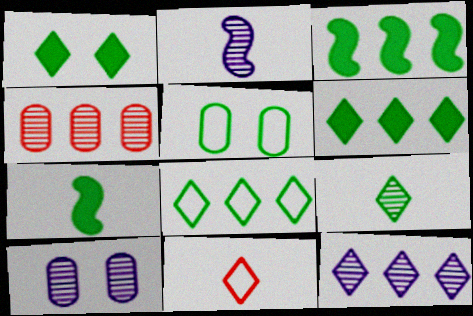[[1, 8, 9], 
[1, 11, 12], 
[2, 10, 12], 
[3, 5, 9], 
[3, 10, 11]]